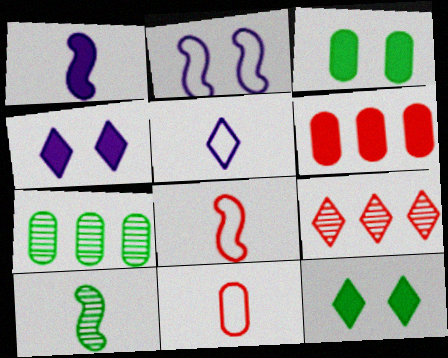[[1, 6, 12], 
[1, 8, 10], 
[4, 7, 8], 
[5, 9, 12]]